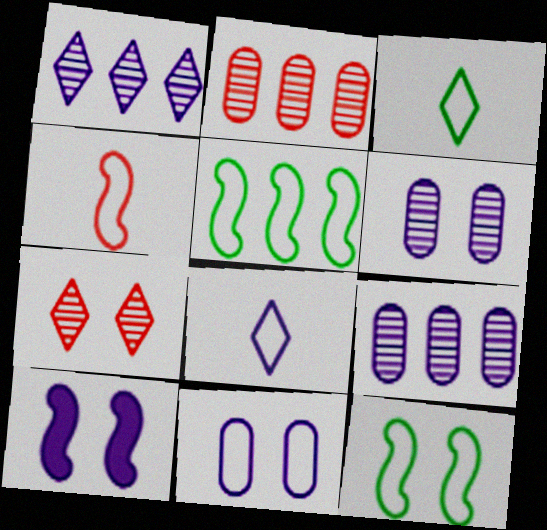[[2, 3, 10], 
[8, 9, 10]]